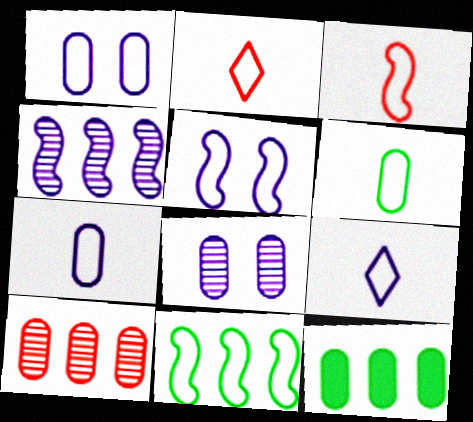[[1, 2, 11], 
[3, 5, 11], 
[3, 6, 9]]